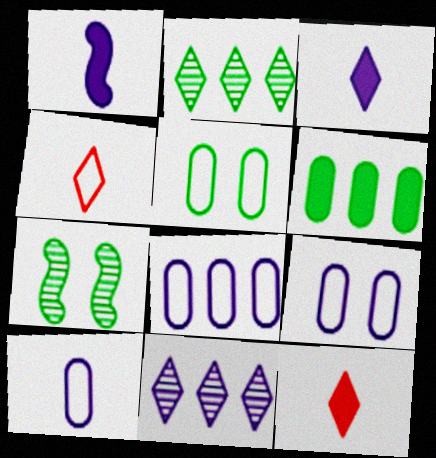[[1, 9, 11], 
[7, 8, 12], 
[8, 9, 10]]